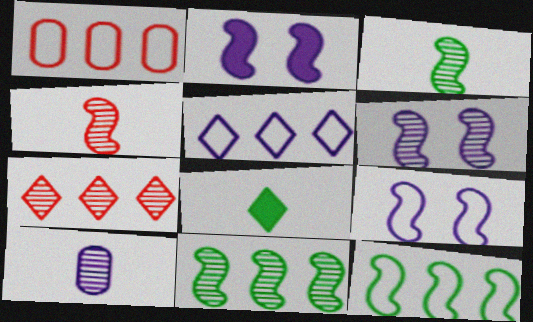[[1, 5, 12], 
[1, 6, 8], 
[2, 4, 12], 
[2, 5, 10], 
[2, 6, 9], 
[4, 6, 11]]